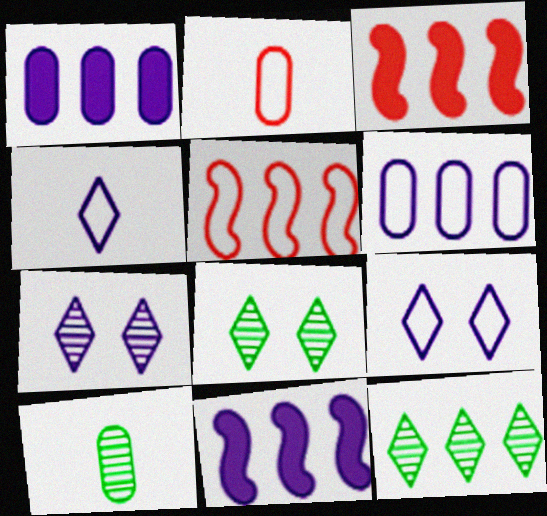[[1, 5, 12], 
[2, 8, 11], 
[3, 6, 12], 
[3, 9, 10]]